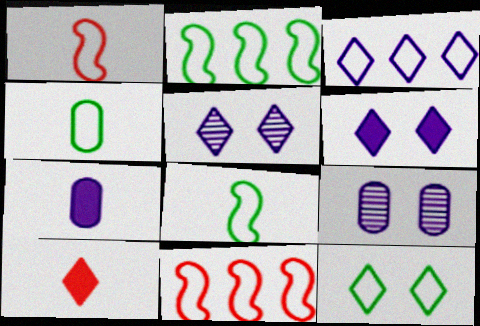[[2, 4, 12], 
[2, 9, 10]]